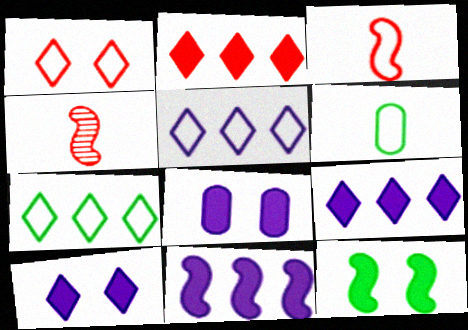[[4, 7, 8]]